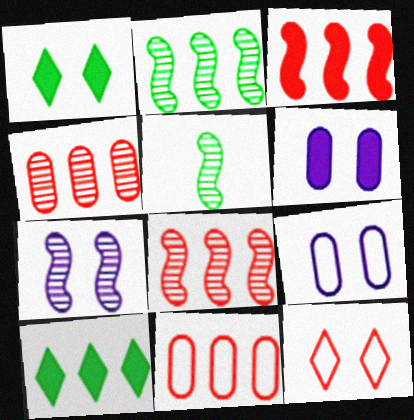[[5, 7, 8]]